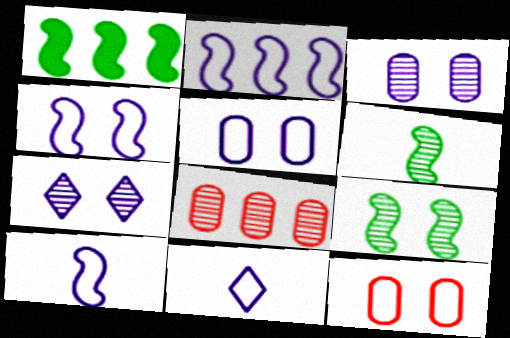[[2, 4, 10], 
[2, 5, 11], 
[6, 7, 8]]